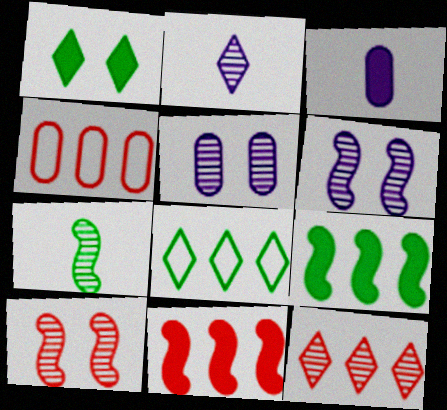[[1, 3, 11], 
[3, 8, 10], 
[4, 11, 12], 
[5, 7, 12]]